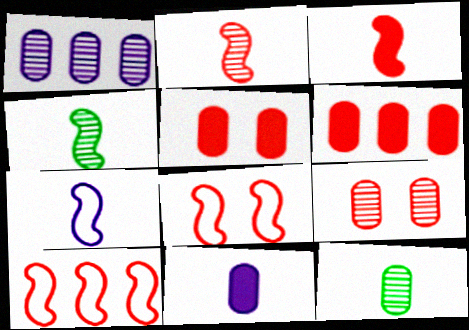[[1, 9, 12], 
[3, 4, 7]]